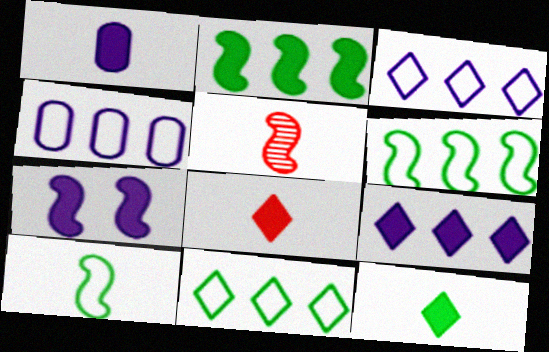[[1, 7, 9], 
[5, 6, 7]]